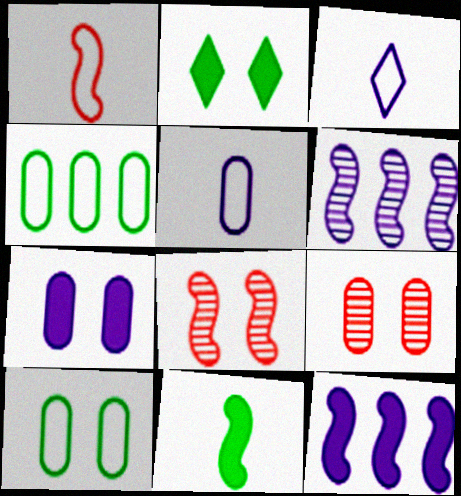[[3, 6, 7], 
[7, 9, 10]]